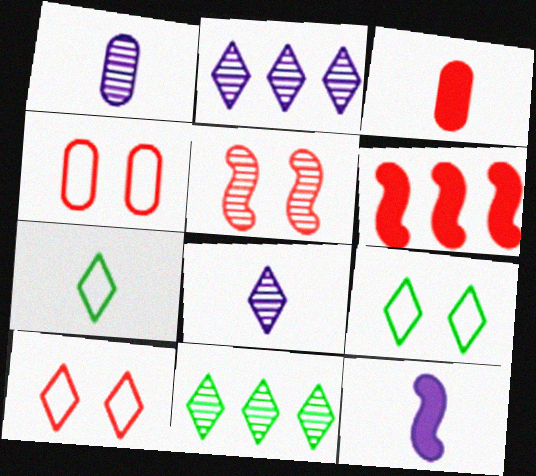[[1, 5, 11], 
[1, 6, 9], 
[4, 11, 12]]